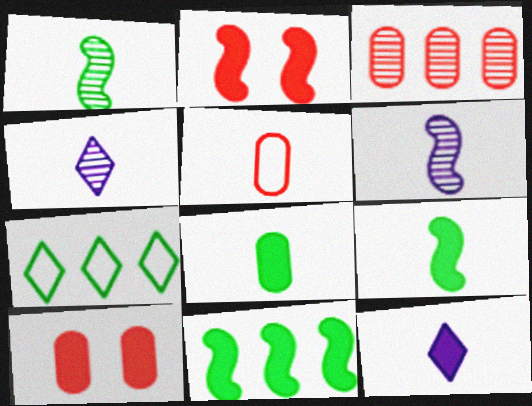[[1, 5, 12], 
[3, 5, 10], 
[4, 5, 9], 
[6, 7, 10], 
[10, 11, 12]]